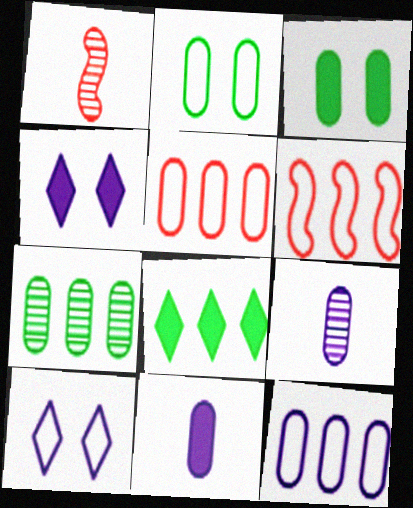[[3, 5, 9]]